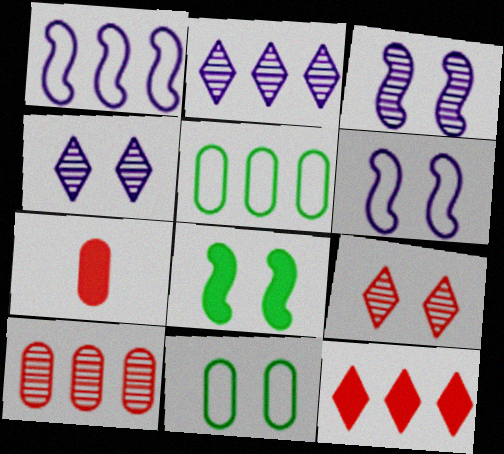[]